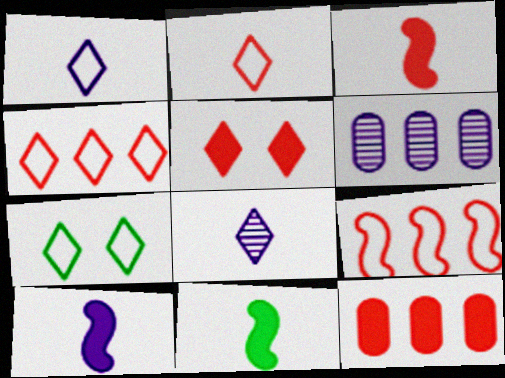[[1, 4, 7], 
[3, 5, 12], 
[3, 6, 7], 
[3, 10, 11]]